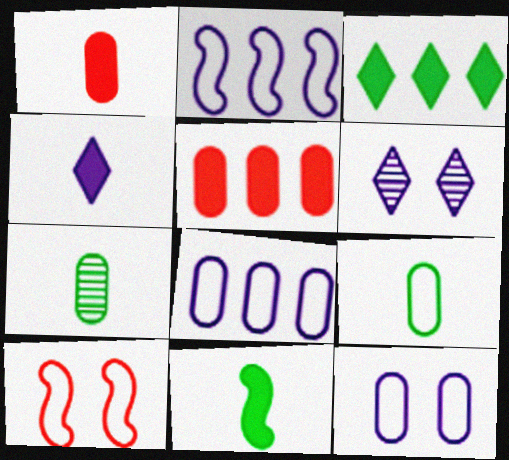[[1, 4, 11], 
[5, 7, 12]]